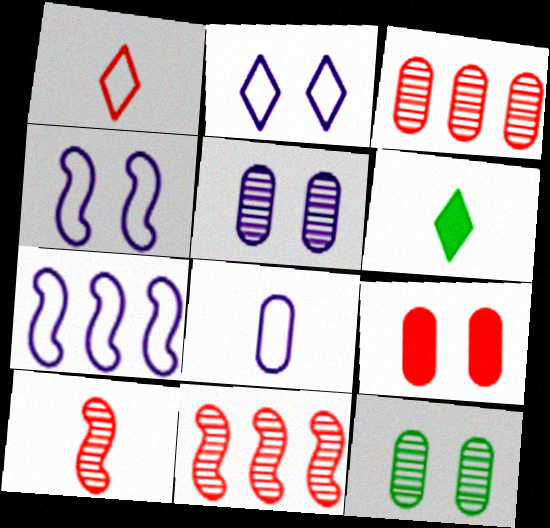[[1, 9, 11], 
[2, 7, 8], 
[3, 4, 6], 
[6, 8, 10]]